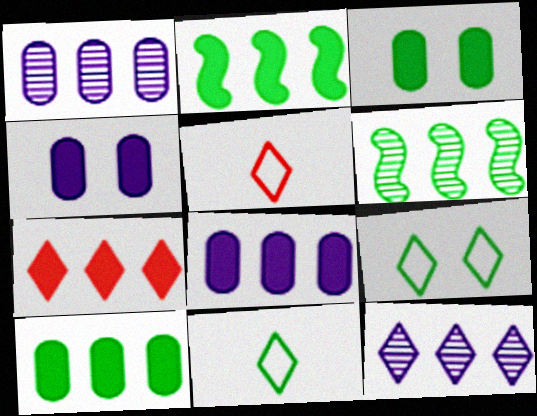[[2, 7, 8], 
[3, 6, 11], 
[4, 5, 6]]